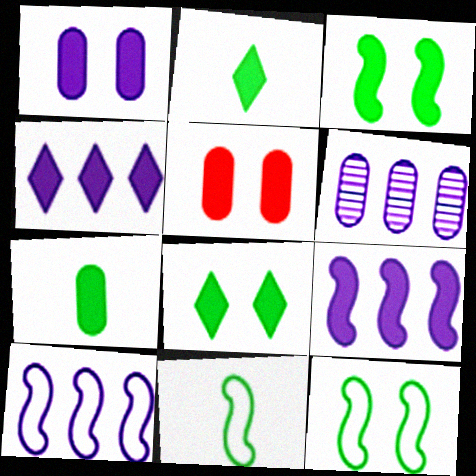[[2, 5, 9], 
[4, 6, 10]]